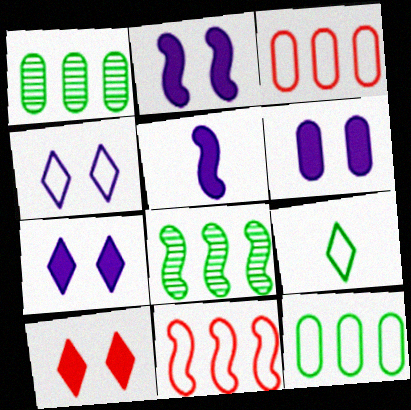[[2, 6, 7]]